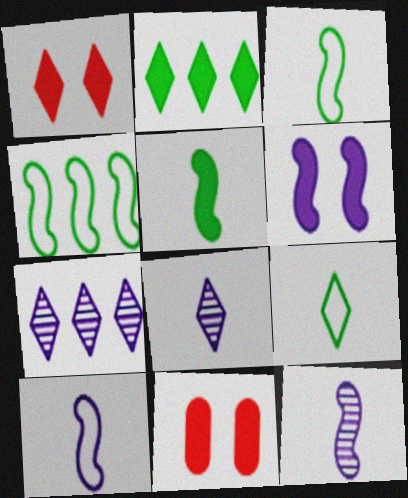[[1, 7, 9], 
[3, 7, 11], 
[4, 8, 11]]